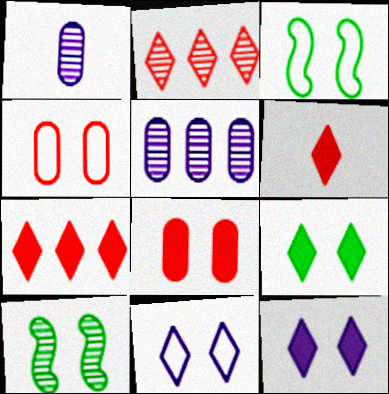[[1, 2, 10], 
[1, 3, 7], 
[3, 4, 11], 
[3, 5, 6], 
[4, 10, 12], 
[8, 10, 11]]